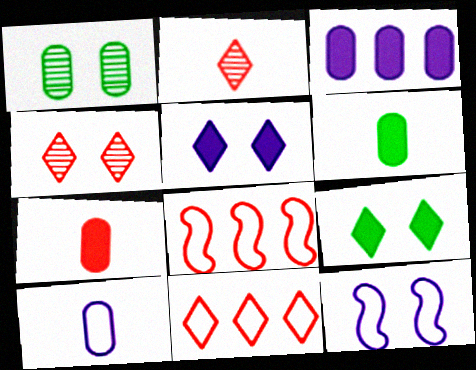[[4, 7, 8]]